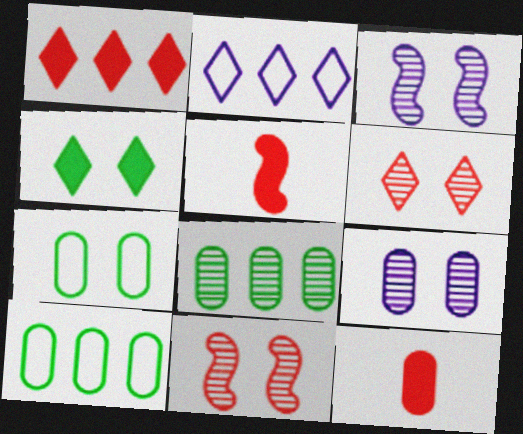[[9, 10, 12]]